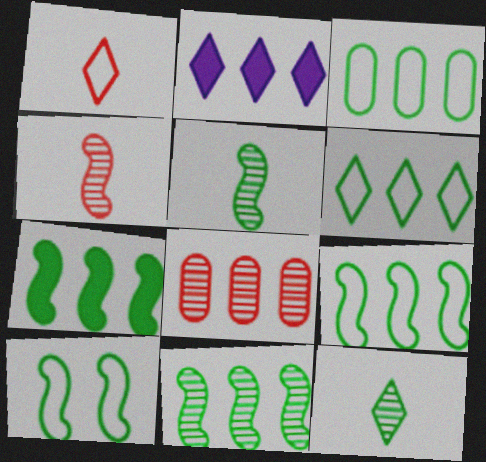[[2, 8, 9], 
[3, 6, 9], 
[5, 7, 10], 
[7, 9, 11]]